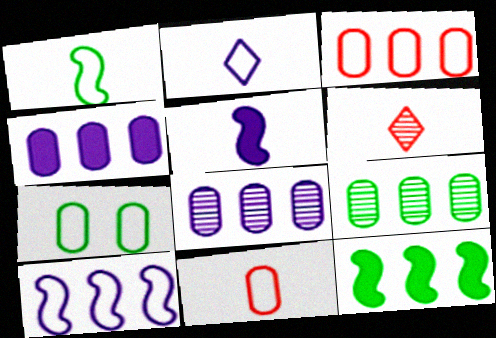[[1, 2, 11], 
[3, 4, 9]]